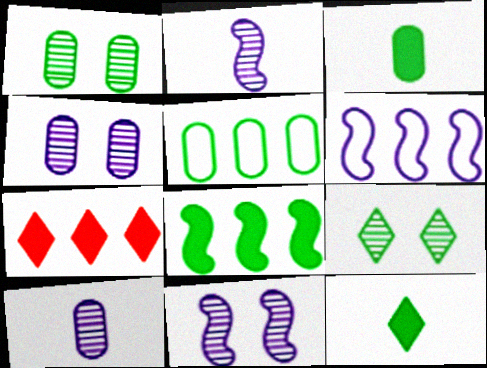[[1, 3, 5]]